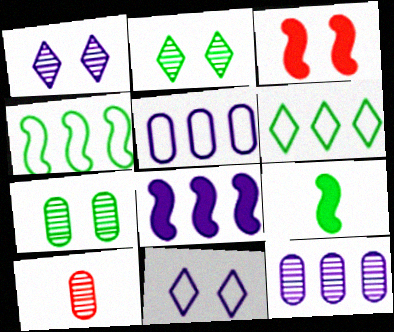[[3, 7, 11], 
[3, 8, 9], 
[6, 7, 9], 
[7, 10, 12]]